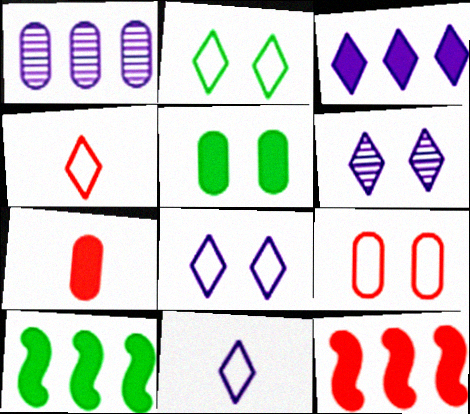[[3, 6, 11]]